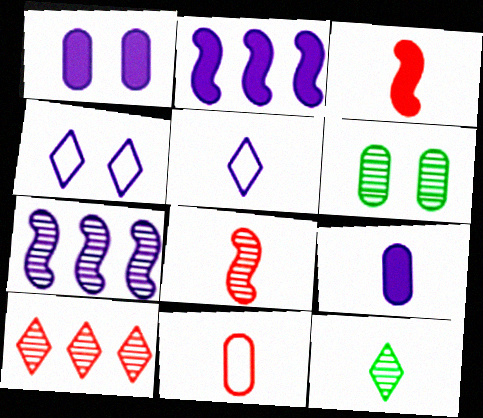[[1, 5, 7], 
[4, 7, 9]]